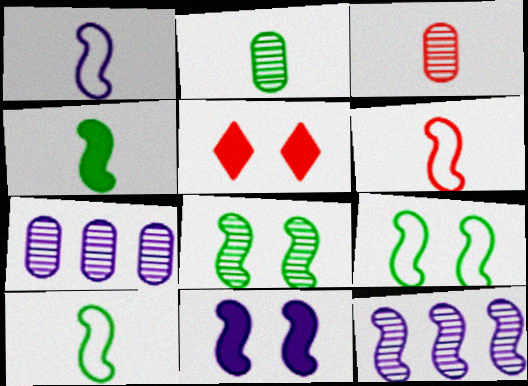[[1, 6, 10], 
[1, 11, 12], 
[5, 7, 10]]